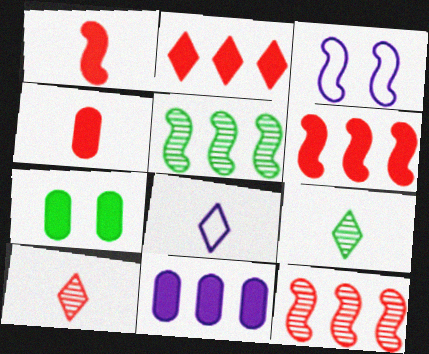[[1, 3, 5], 
[4, 7, 11], 
[7, 8, 12]]